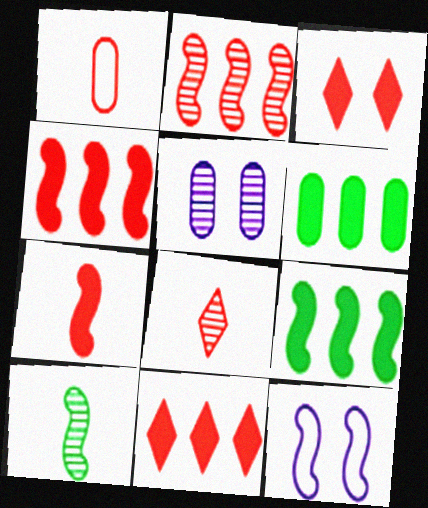[[1, 2, 3], 
[1, 5, 6], 
[1, 7, 8], 
[4, 10, 12], 
[6, 8, 12]]